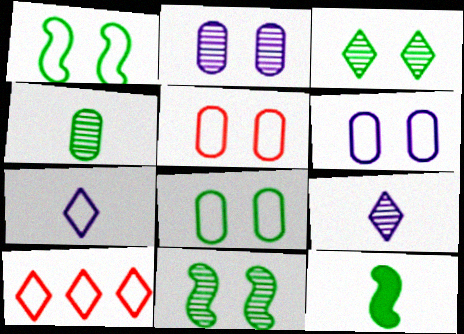[[2, 10, 12], 
[5, 6, 8]]